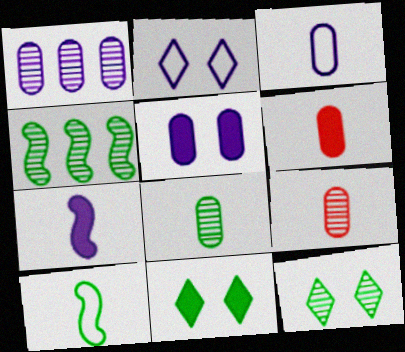[[1, 2, 7], 
[1, 3, 5], 
[2, 4, 6], 
[3, 6, 8], 
[4, 8, 12]]